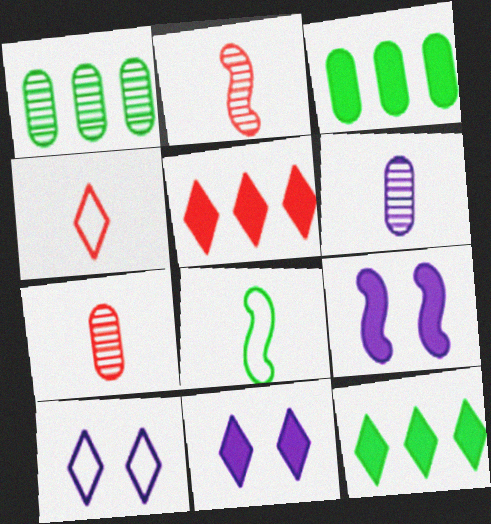[[1, 4, 9], 
[2, 3, 10]]